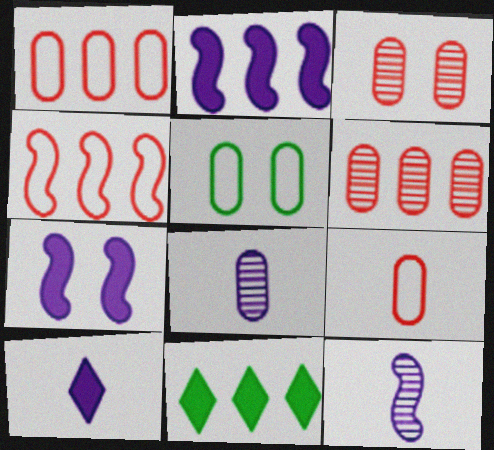[]